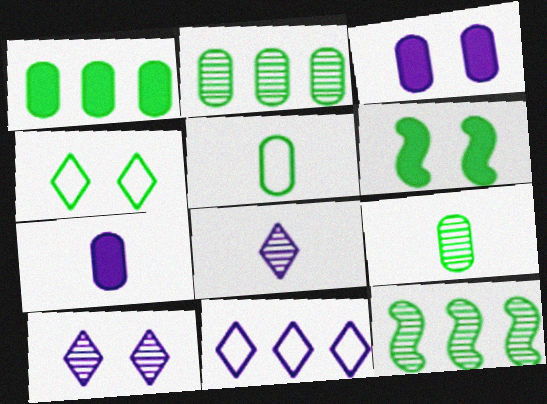[]